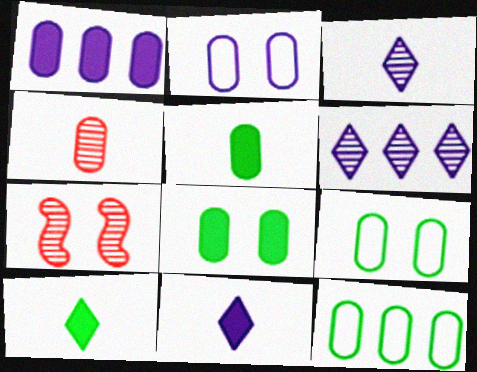[[1, 4, 9], 
[7, 11, 12]]